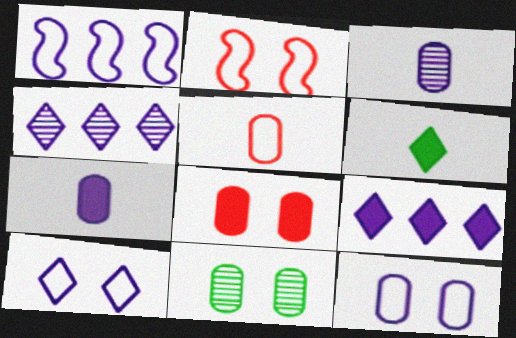[[8, 11, 12]]